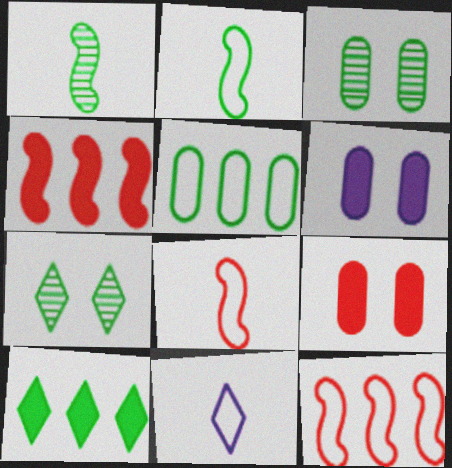[[2, 3, 10], 
[3, 4, 11]]